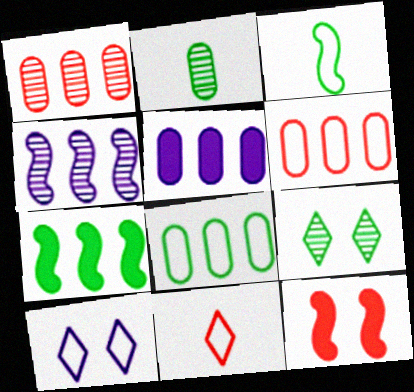[[1, 5, 8], 
[1, 11, 12], 
[3, 4, 12], 
[3, 6, 10]]